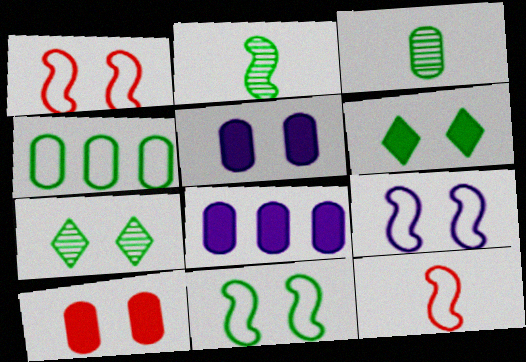[[1, 5, 7], 
[1, 9, 11], 
[2, 4, 6], 
[7, 8, 12], 
[7, 9, 10]]